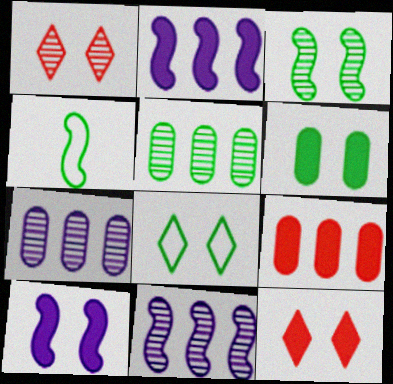[[3, 6, 8], 
[4, 7, 12], 
[6, 10, 12]]